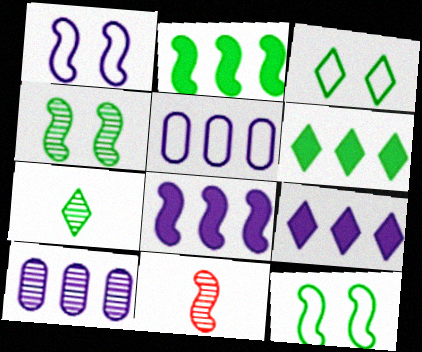[[1, 2, 11], 
[3, 6, 7], 
[8, 11, 12]]